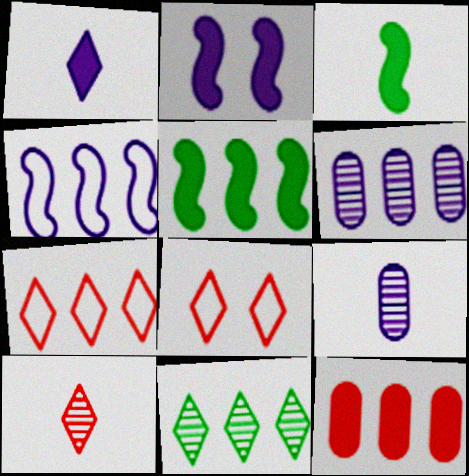[[1, 8, 11], 
[3, 6, 8], 
[4, 11, 12], 
[5, 6, 7], 
[5, 8, 9]]